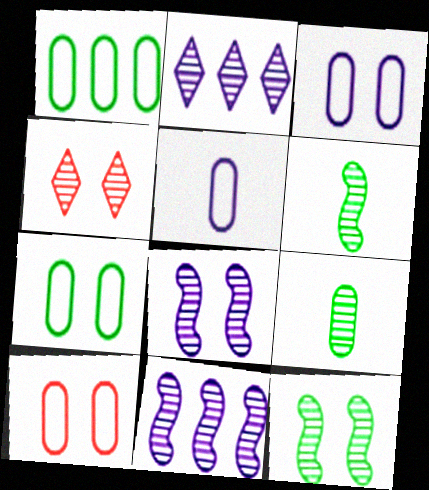[[1, 5, 10], 
[3, 7, 10], 
[4, 9, 11]]